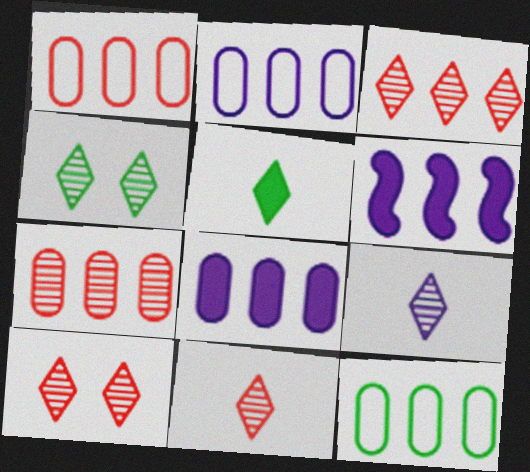[[1, 2, 12], 
[3, 4, 9], 
[3, 6, 12], 
[3, 10, 11], 
[7, 8, 12]]